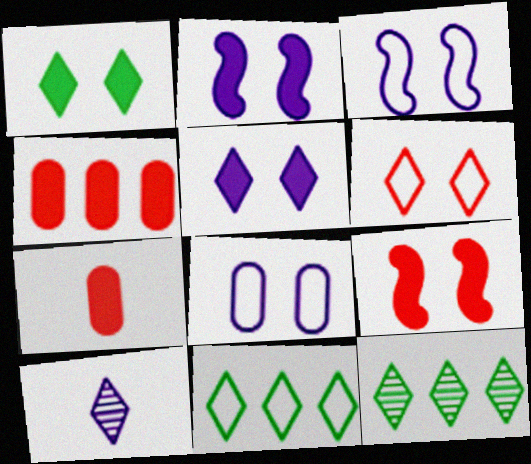[[3, 7, 12]]